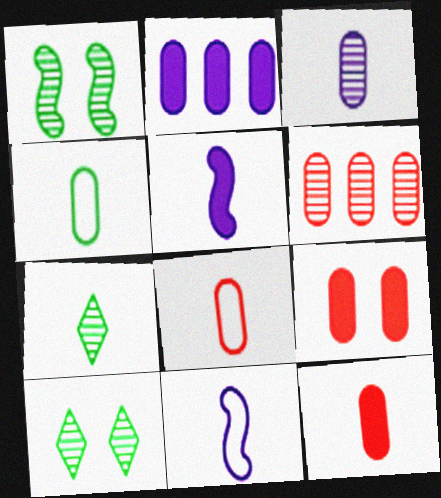[[3, 4, 12], 
[5, 7, 8], 
[6, 8, 9], 
[7, 11, 12]]